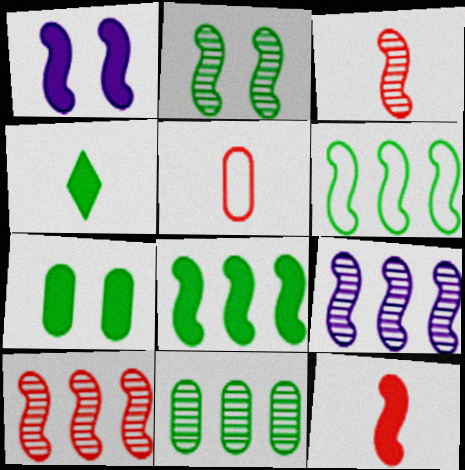[[1, 3, 6], 
[1, 8, 12], 
[2, 3, 9], 
[4, 7, 8]]